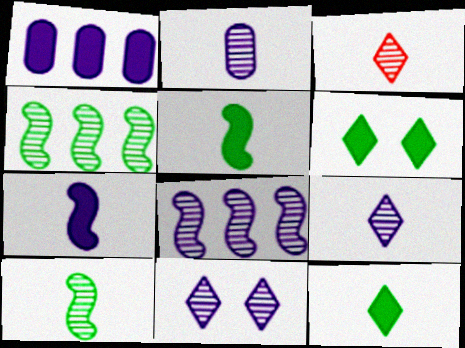[[2, 3, 10], 
[2, 8, 11]]